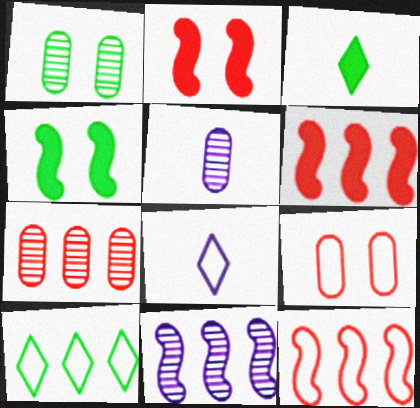[[1, 5, 7], 
[1, 6, 8], 
[2, 5, 10], 
[3, 9, 11], 
[4, 7, 8]]